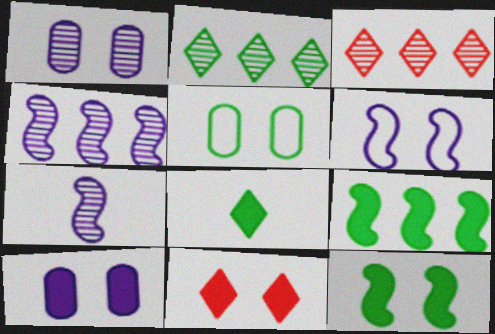[[10, 11, 12]]